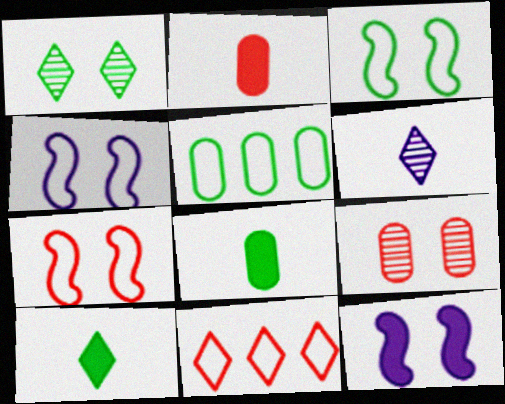[[3, 4, 7]]